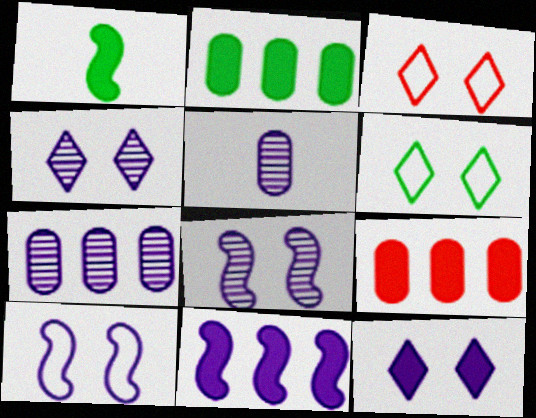[[1, 3, 7], 
[1, 9, 12]]